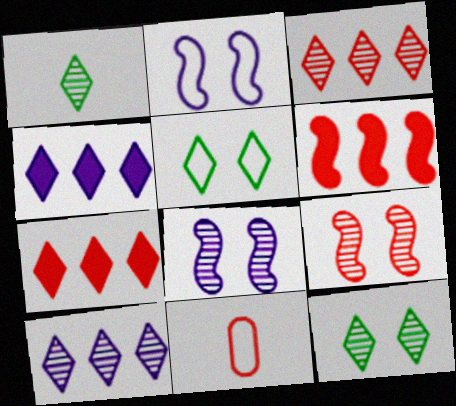[[7, 9, 11]]